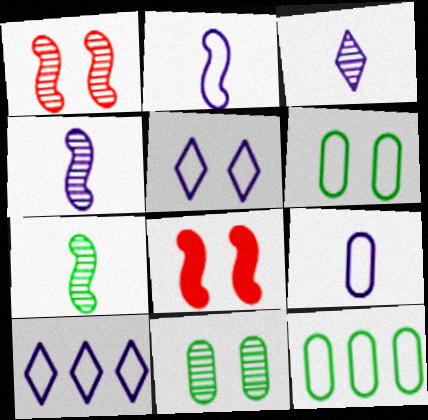[[3, 8, 12], 
[5, 8, 11]]